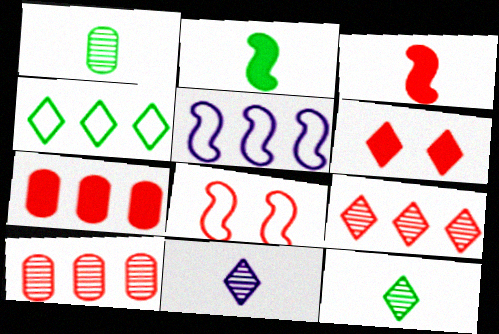[[1, 5, 6], 
[3, 6, 7], 
[4, 6, 11]]